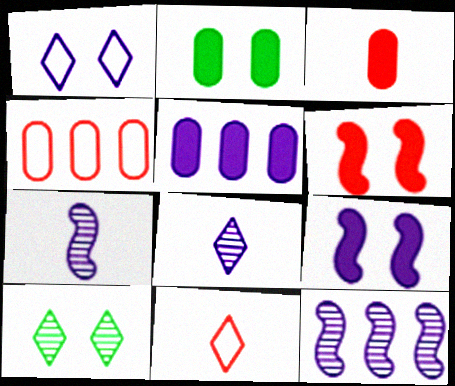[[1, 5, 7], 
[2, 3, 5], 
[2, 11, 12]]